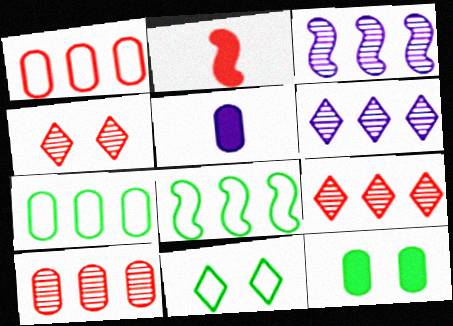[[1, 2, 4], 
[4, 5, 8]]